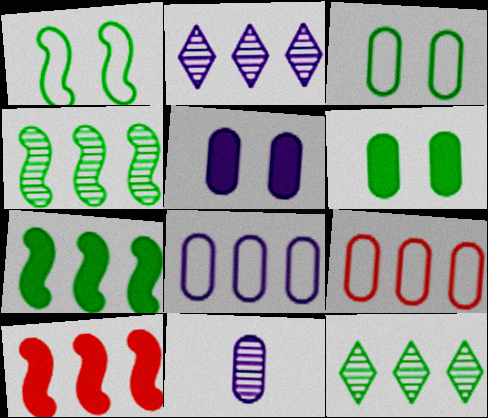[[2, 7, 9], 
[5, 8, 11], 
[6, 9, 11], 
[8, 10, 12]]